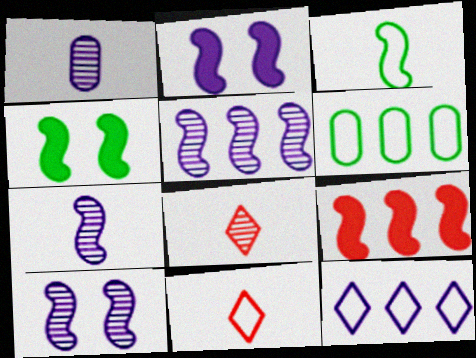[[1, 2, 12], 
[2, 6, 8], 
[3, 9, 10], 
[5, 7, 10]]